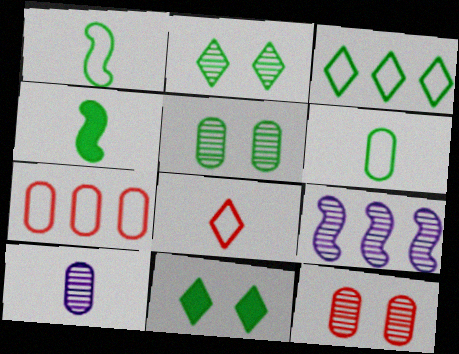[[3, 4, 5], 
[4, 8, 10]]